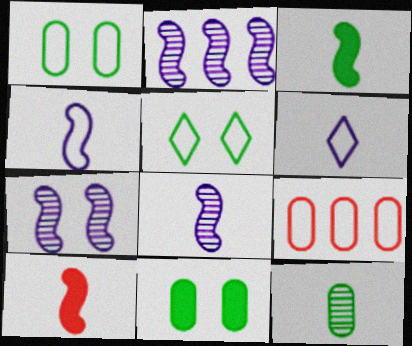[[2, 7, 8], 
[4, 5, 9], 
[6, 10, 12]]